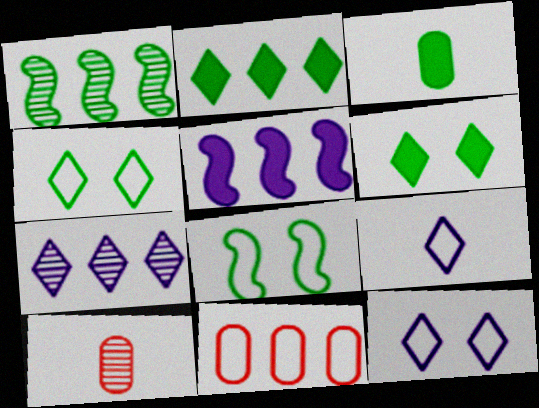[[1, 3, 4], 
[4, 5, 10], 
[8, 9, 11]]